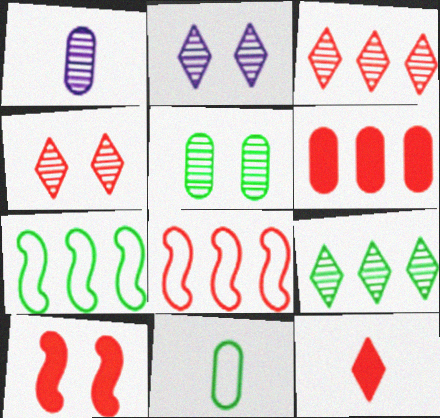[[3, 6, 8], 
[6, 10, 12]]